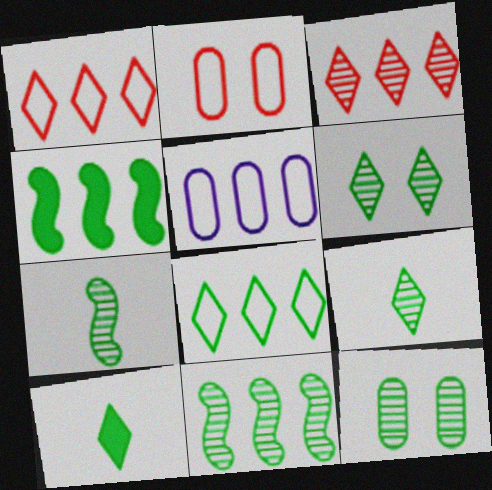[[3, 4, 5], 
[6, 8, 10], 
[9, 11, 12]]